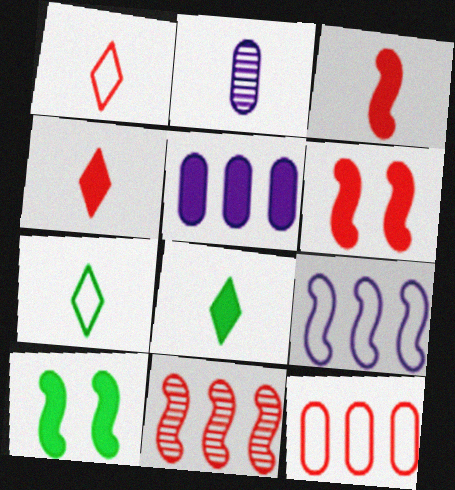[[2, 3, 7], 
[4, 5, 10], 
[5, 6, 8]]